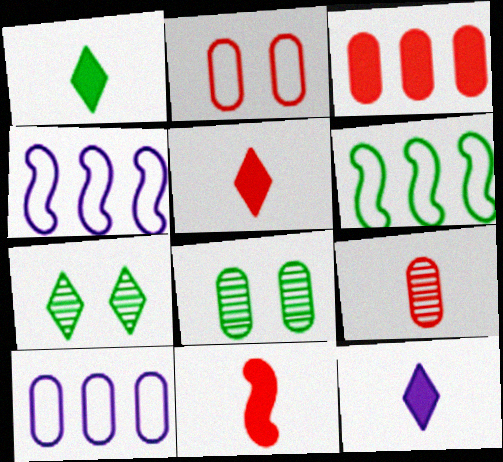[[1, 5, 12], 
[1, 6, 8], 
[2, 3, 9], 
[4, 5, 8], 
[7, 10, 11]]